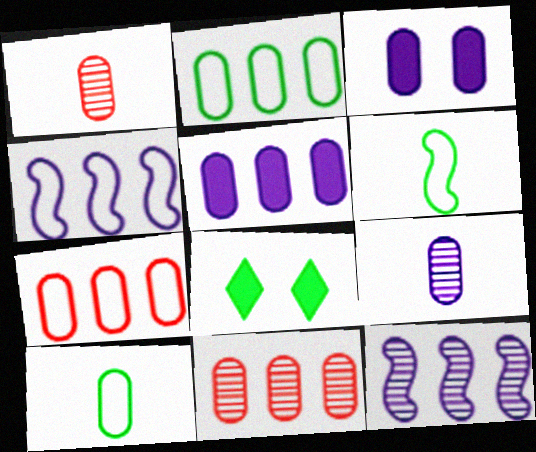[[1, 2, 3], 
[1, 4, 8], 
[2, 5, 11], 
[3, 10, 11]]